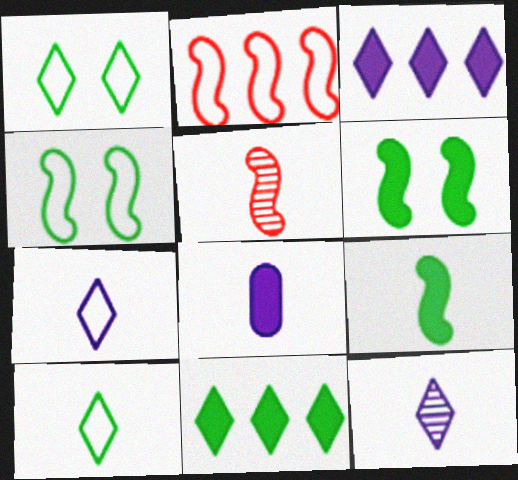[[5, 8, 10]]